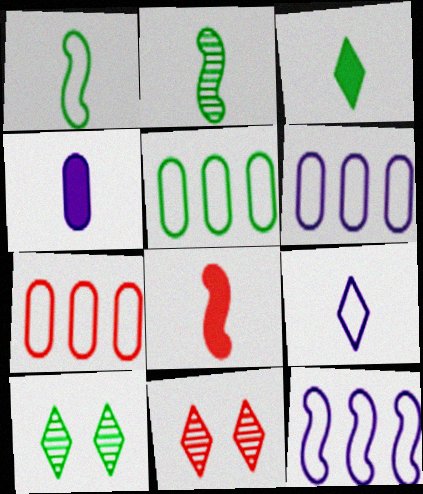[[3, 4, 8], 
[5, 6, 7], 
[6, 8, 10], 
[7, 8, 11]]